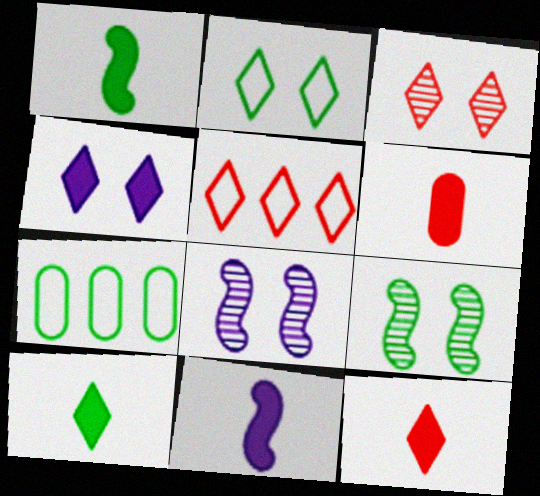[[2, 3, 4], 
[3, 5, 12], 
[3, 7, 11], 
[6, 10, 11], 
[7, 8, 12], 
[7, 9, 10]]